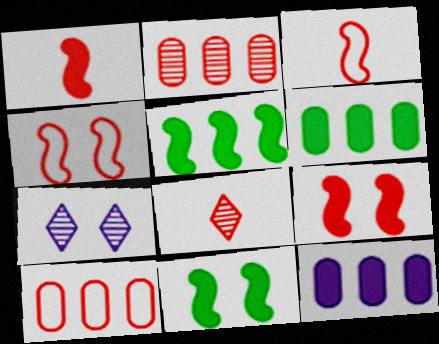[[3, 6, 7], 
[8, 9, 10]]